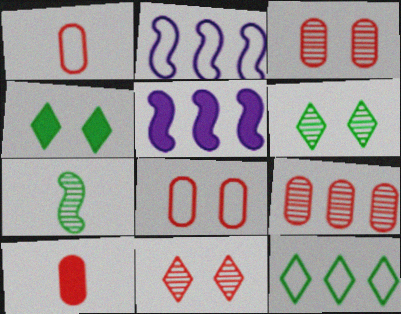[[1, 5, 6], 
[2, 6, 10], 
[4, 5, 10], 
[5, 9, 12], 
[8, 9, 10]]